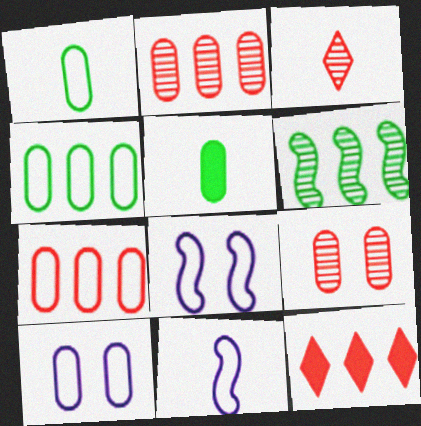[[1, 7, 10], 
[2, 5, 10], 
[3, 5, 11]]